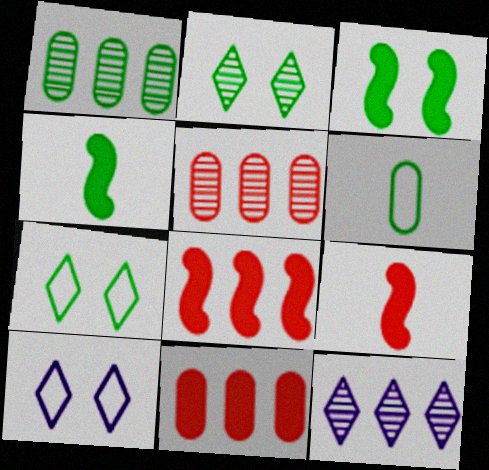[[1, 4, 7], 
[1, 9, 10], 
[4, 5, 10]]